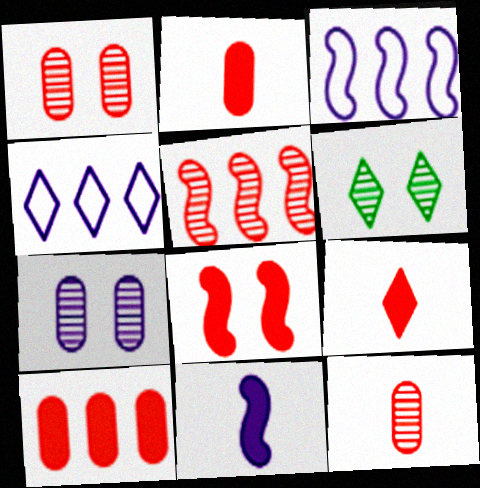[[2, 3, 6], 
[4, 6, 9], 
[4, 7, 11], 
[8, 9, 10]]